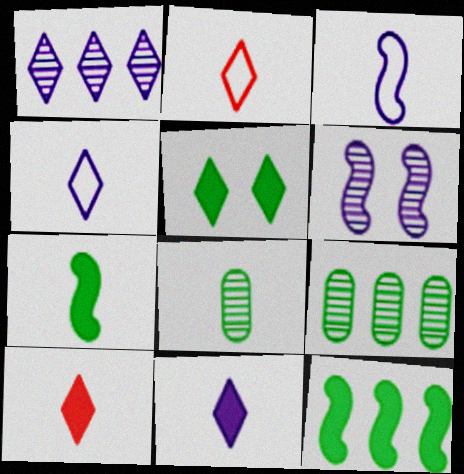[[1, 2, 5], 
[3, 8, 10]]